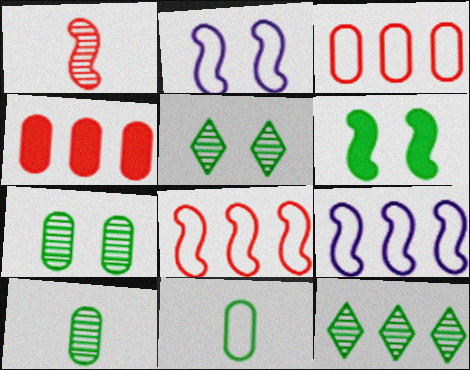[[1, 6, 9], 
[4, 9, 12], 
[6, 11, 12]]